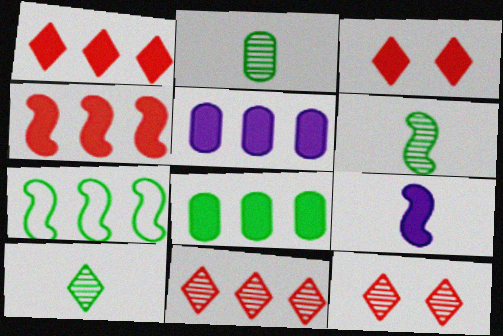[[2, 6, 10], 
[3, 8, 9], 
[5, 7, 11]]